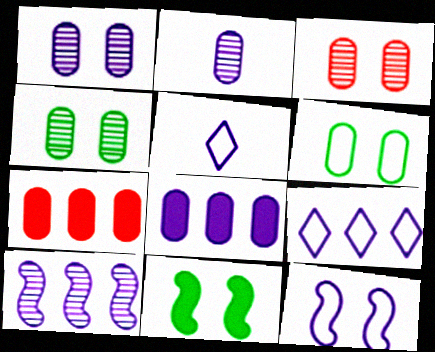[[1, 3, 4], 
[2, 6, 7], 
[8, 9, 10]]